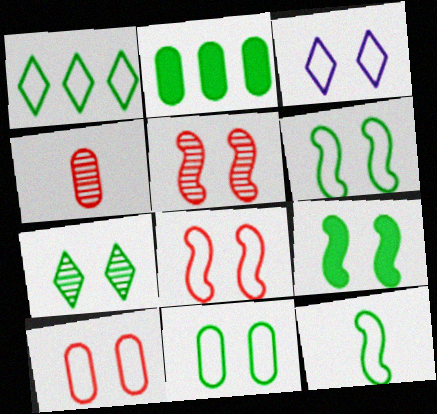[[1, 11, 12], 
[2, 7, 12], 
[3, 6, 10], 
[3, 8, 11], 
[7, 9, 11]]